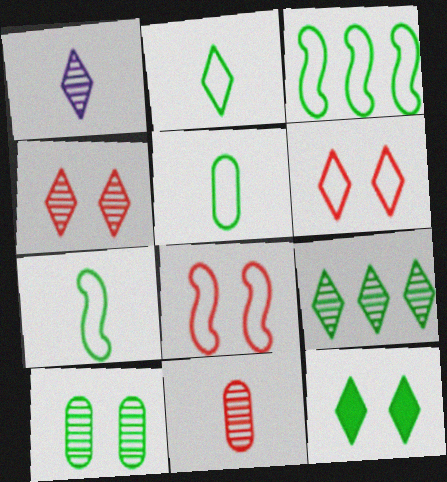[[1, 4, 9], 
[2, 5, 7], 
[2, 9, 12]]